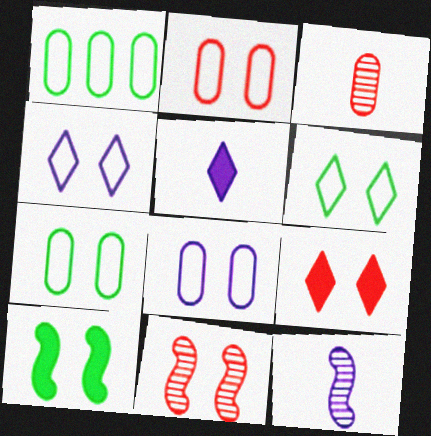[[1, 5, 11], 
[1, 9, 12], 
[2, 7, 8], 
[2, 9, 11]]